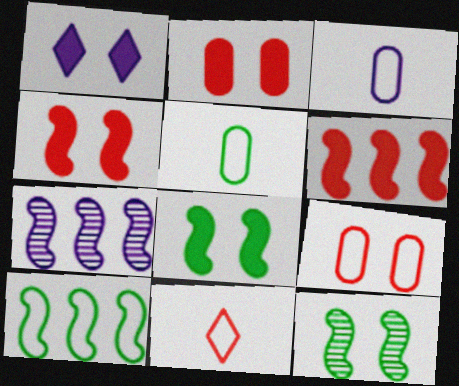[[1, 2, 8], 
[1, 3, 7], 
[1, 9, 12], 
[6, 7, 10]]